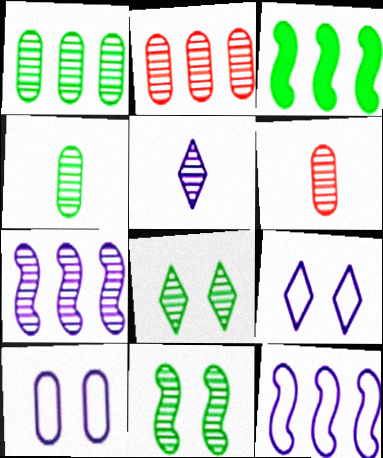[[2, 5, 11], 
[3, 6, 9], 
[6, 7, 8]]